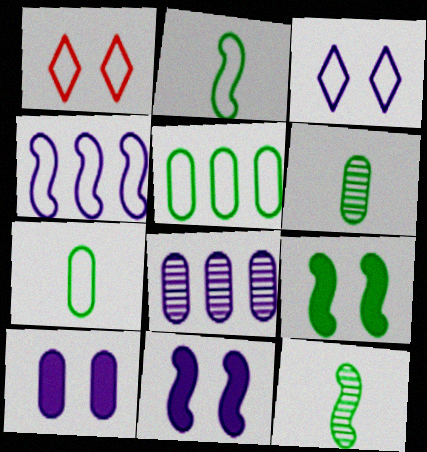[[1, 4, 7]]